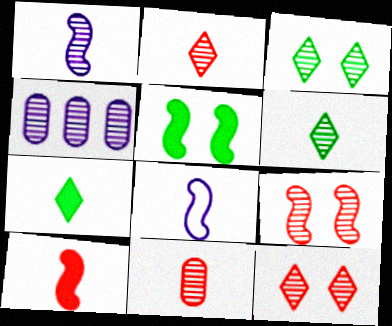[[1, 6, 11], 
[4, 6, 9], 
[7, 8, 11]]